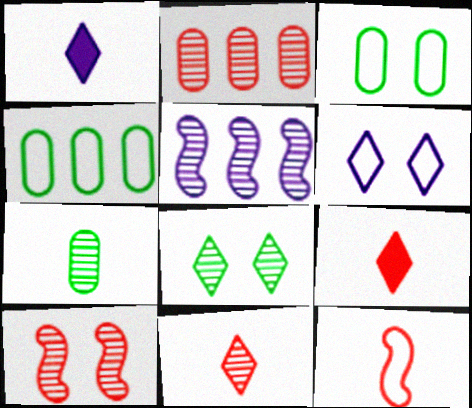[[1, 4, 10], 
[1, 7, 12], 
[2, 10, 11], 
[3, 5, 9], 
[4, 6, 12]]